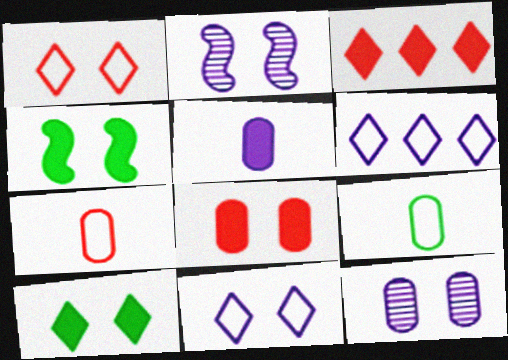[[1, 4, 12], 
[2, 3, 9], 
[2, 5, 6], 
[3, 4, 5]]